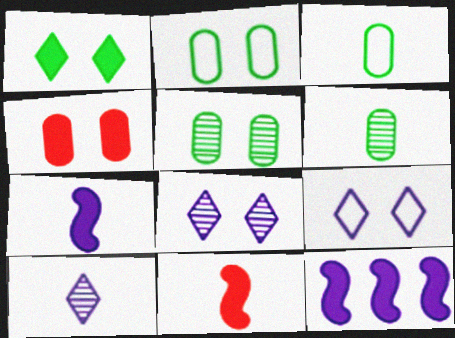[[3, 10, 11]]